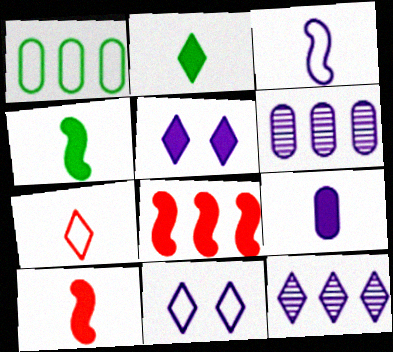[[1, 8, 12], 
[2, 9, 10], 
[3, 5, 6]]